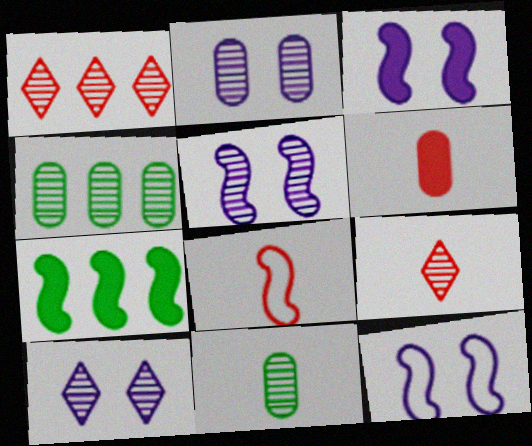[[1, 5, 11], 
[2, 5, 10], 
[3, 5, 12], 
[4, 5, 9], 
[5, 7, 8], 
[6, 8, 9]]